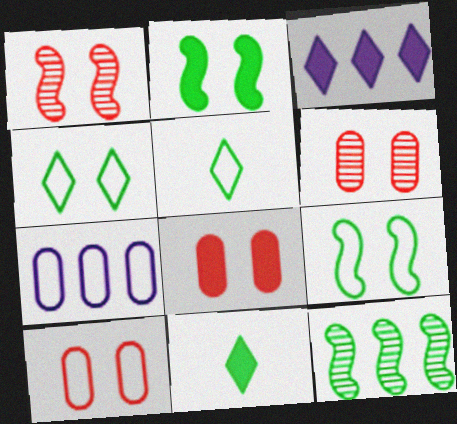[[1, 7, 11], 
[6, 8, 10]]